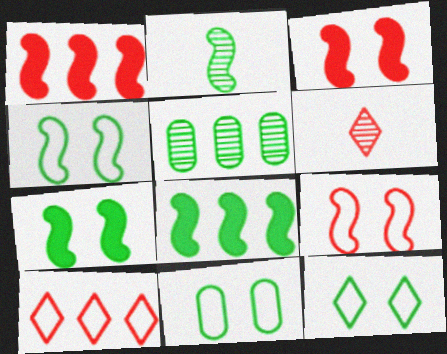[[2, 4, 8], 
[4, 11, 12]]